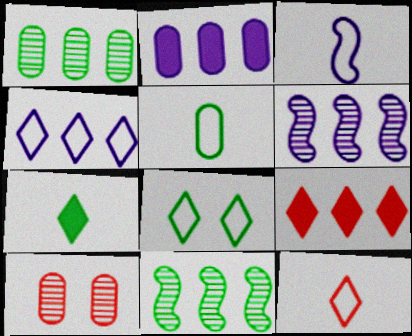[[2, 4, 6], 
[2, 5, 10], 
[3, 5, 12], 
[4, 8, 12]]